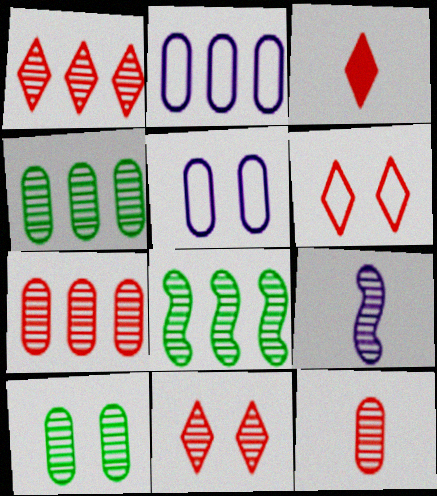[[1, 3, 6], 
[1, 9, 10], 
[3, 5, 8], 
[4, 9, 11]]